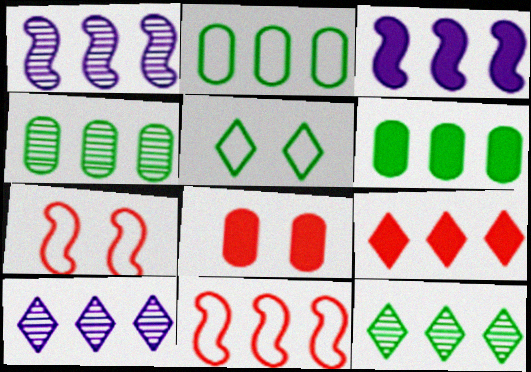[[1, 2, 9], 
[2, 4, 6], 
[3, 6, 9], 
[6, 10, 11]]